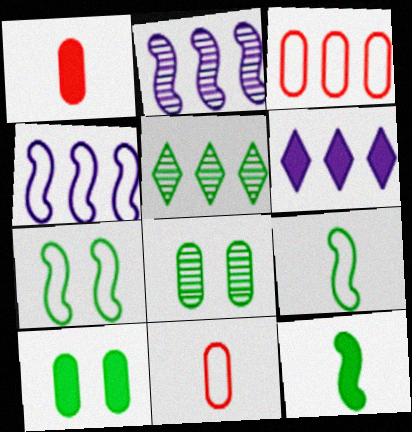[[5, 9, 10]]